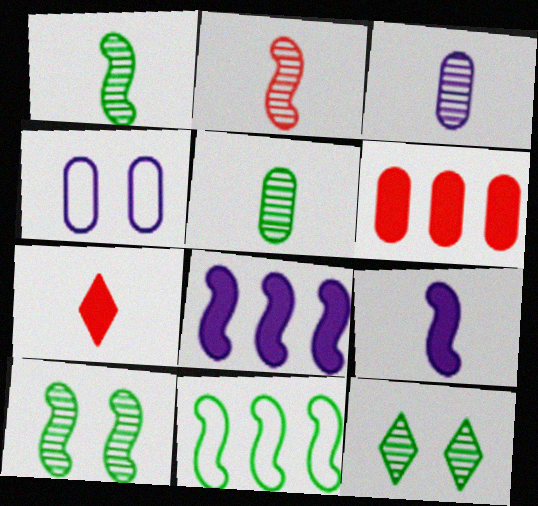[[4, 5, 6]]